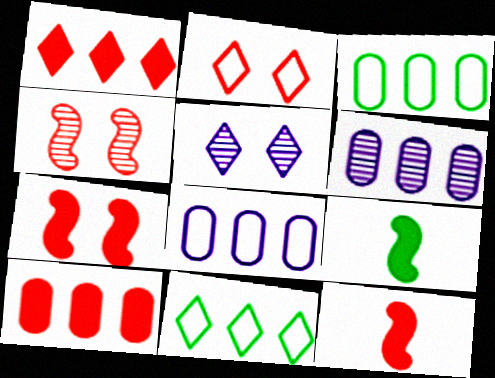[[2, 6, 9], 
[3, 5, 12], 
[3, 6, 10]]